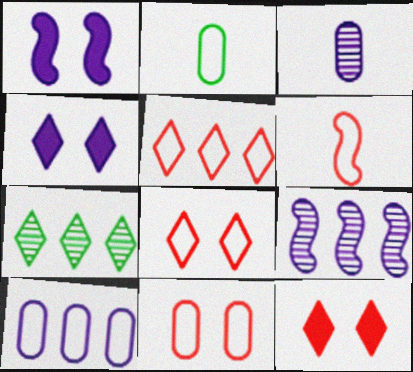[[2, 9, 12], 
[2, 10, 11], 
[5, 6, 11]]